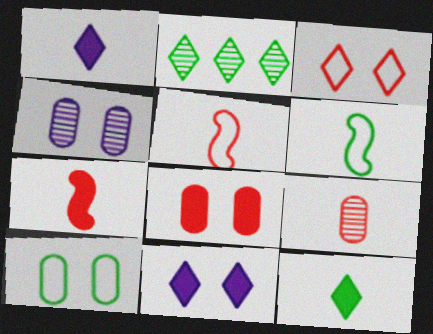[[1, 2, 3], 
[1, 6, 9], 
[4, 8, 10]]